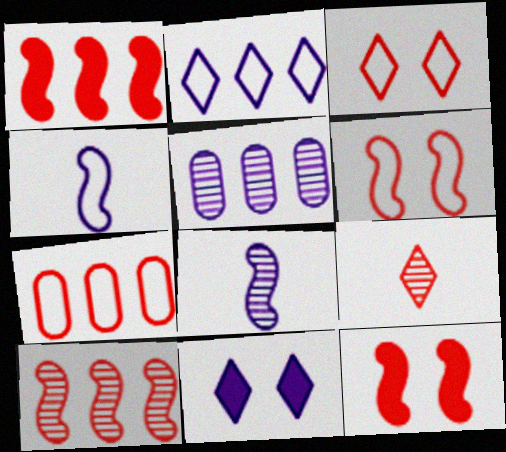[[4, 5, 11], 
[7, 9, 12]]